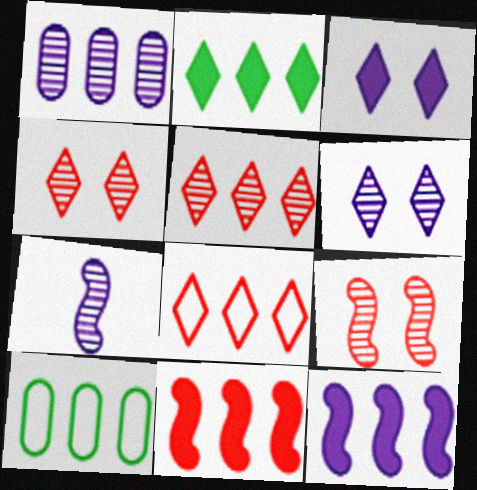[[1, 6, 7], 
[5, 10, 12]]